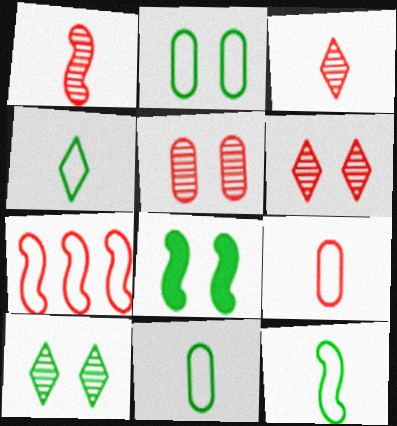[[2, 8, 10], 
[4, 11, 12]]